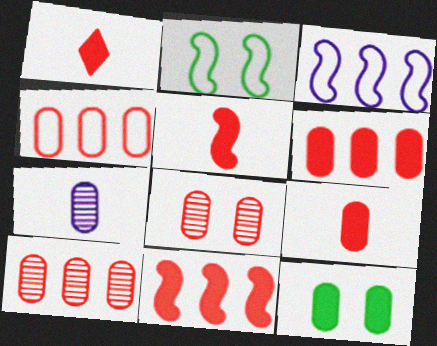[[1, 5, 9], 
[4, 6, 10], 
[4, 7, 12], 
[4, 8, 9]]